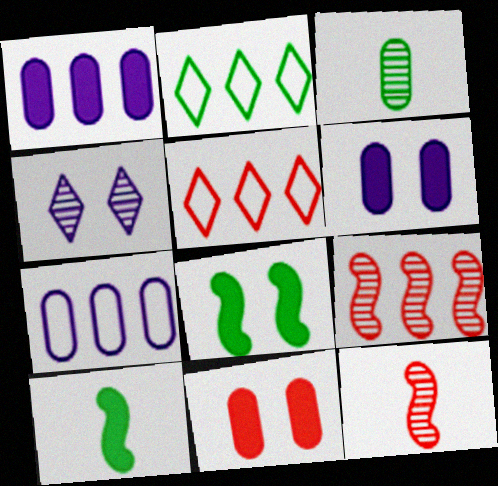[[1, 2, 9], 
[2, 3, 8], 
[2, 6, 12], 
[3, 4, 9], 
[3, 7, 11], 
[5, 11, 12]]